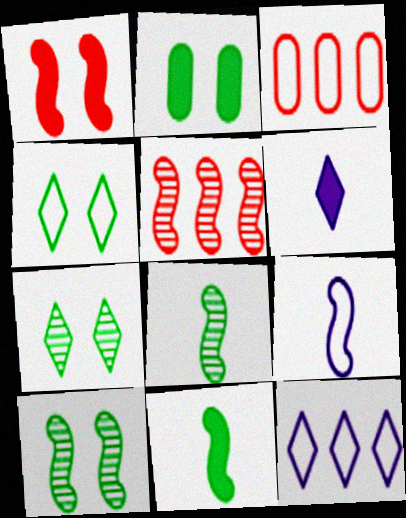[[2, 4, 10], 
[3, 4, 9], 
[3, 6, 10]]